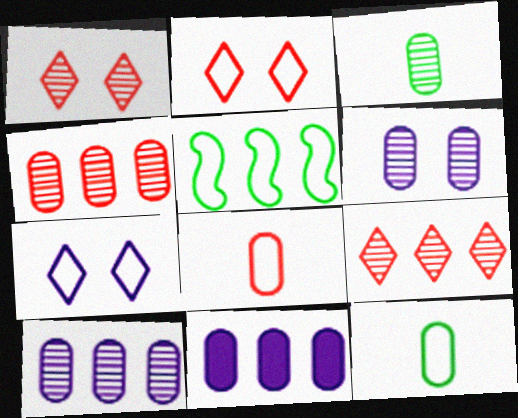[[3, 4, 6], 
[5, 7, 8], 
[5, 9, 11]]